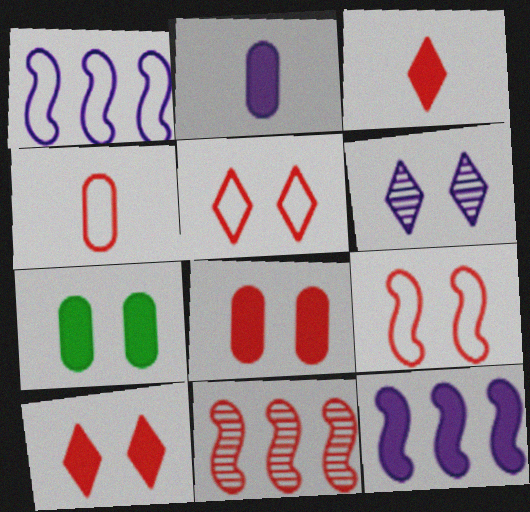[[1, 2, 6], 
[3, 7, 12], 
[4, 10, 11], 
[6, 7, 9]]